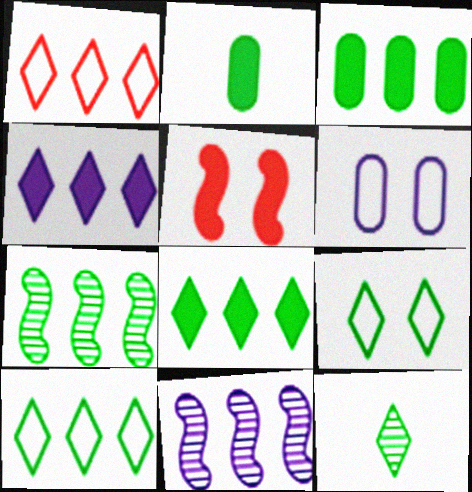[[1, 3, 11], 
[2, 4, 5], 
[2, 7, 9], 
[3, 7, 10], 
[8, 9, 12]]